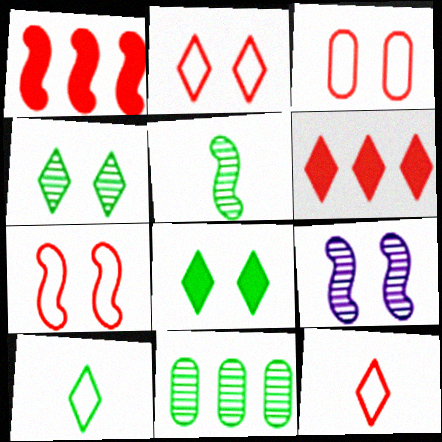[[2, 3, 7], 
[3, 8, 9], 
[4, 5, 11]]